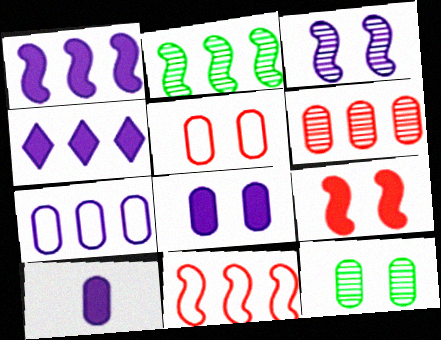[[1, 2, 11], 
[5, 8, 12]]